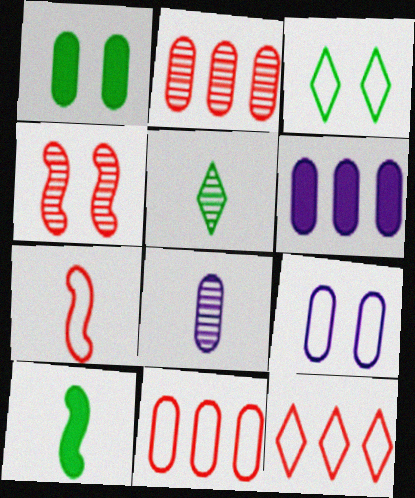[[1, 8, 11], 
[6, 8, 9]]